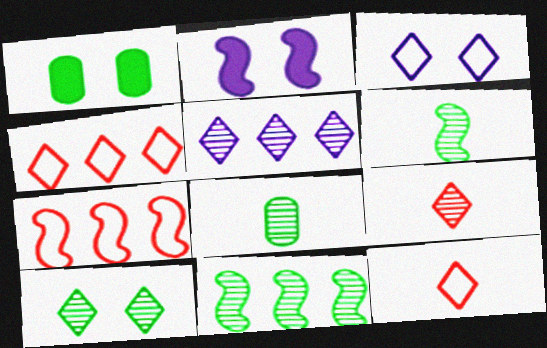[[2, 4, 8], 
[2, 6, 7], 
[5, 9, 10], 
[8, 10, 11]]